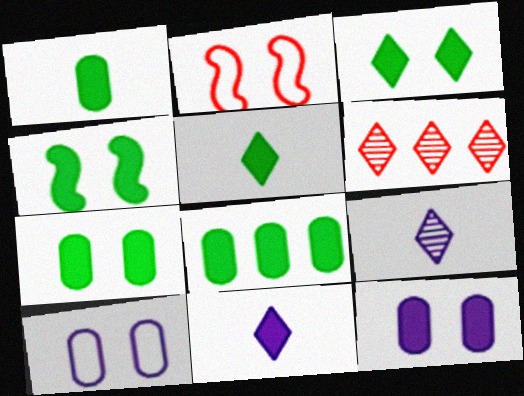[[1, 7, 8], 
[2, 8, 9], 
[3, 4, 7], 
[4, 5, 8]]